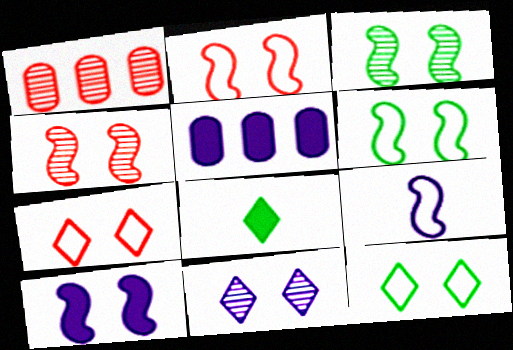[[2, 3, 10], 
[4, 6, 10], 
[5, 9, 11]]